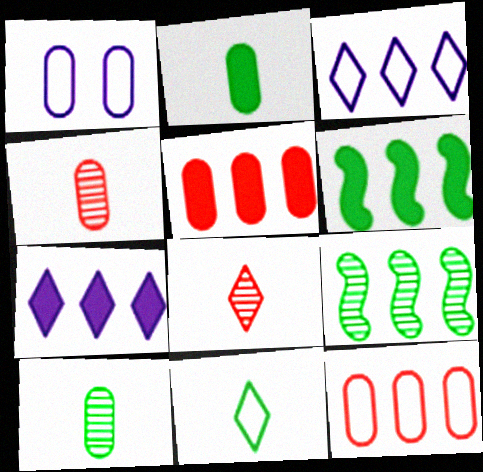[[1, 5, 10], 
[1, 6, 8], 
[3, 5, 9], 
[5, 6, 7], 
[7, 9, 12]]